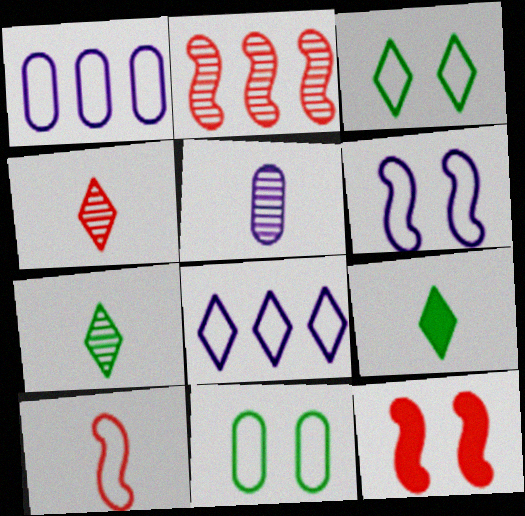[[1, 3, 10], 
[1, 7, 12], 
[2, 10, 12], 
[5, 9, 10], 
[8, 10, 11]]